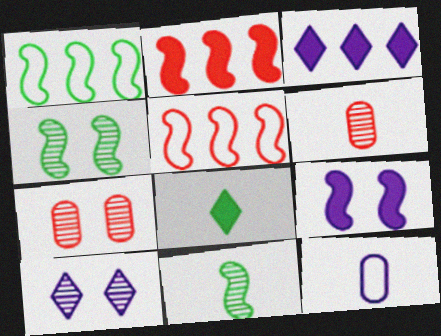[[4, 7, 10], 
[5, 9, 11]]